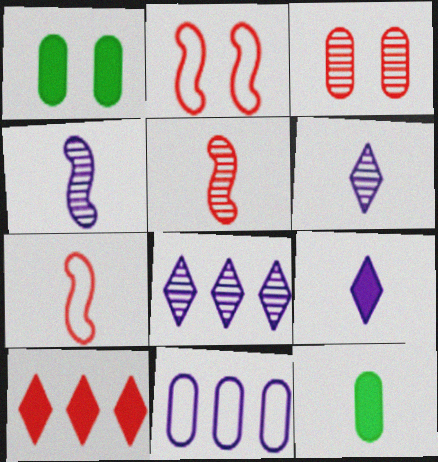[[1, 7, 8], 
[2, 8, 12], 
[3, 7, 10], 
[3, 11, 12], 
[6, 7, 12]]